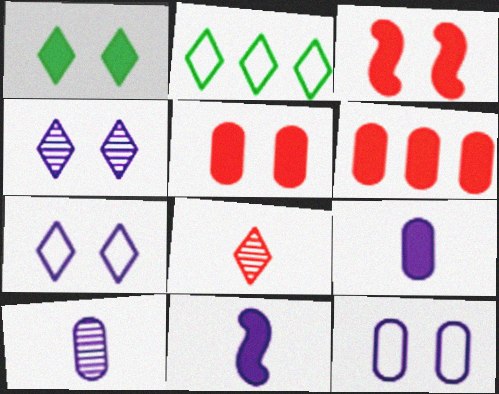[[1, 6, 11], 
[2, 3, 10]]